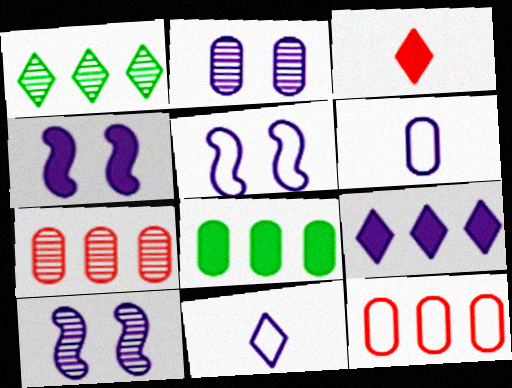[[3, 4, 8], 
[4, 5, 10], 
[6, 9, 10]]